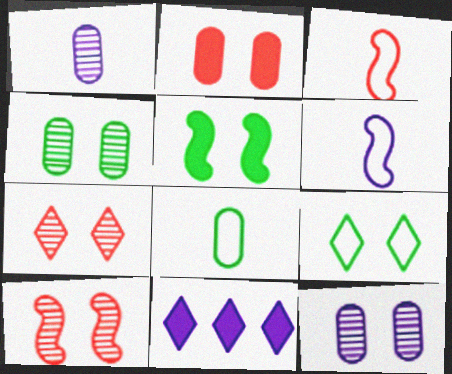[[3, 4, 11], 
[4, 5, 9], 
[6, 11, 12], 
[8, 10, 11]]